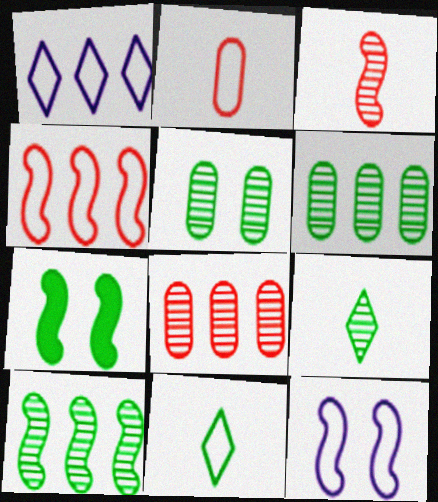[[5, 9, 10], 
[6, 7, 11]]